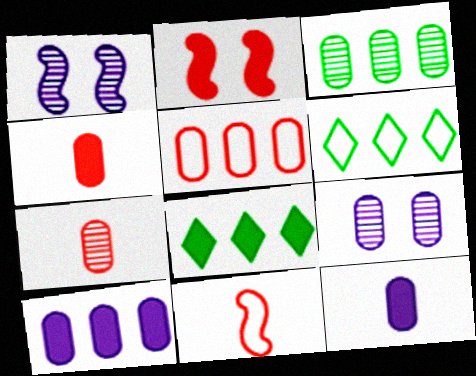[[1, 4, 6], 
[2, 8, 12], 
[3, 5, 10], 
[3, 7, 9], 
[8, 9, 11]]